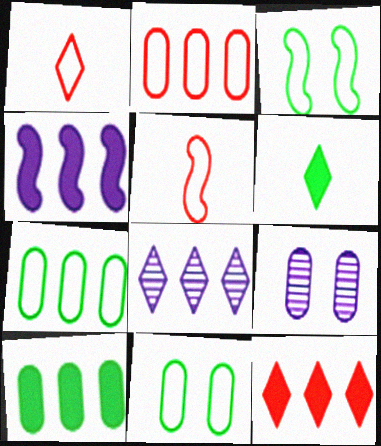[[4, 10, 12]]